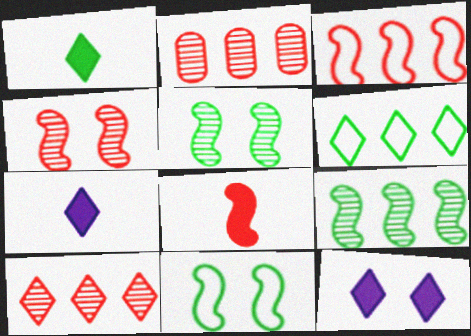[[2, 7, 11], 
[3, 4, 8]]